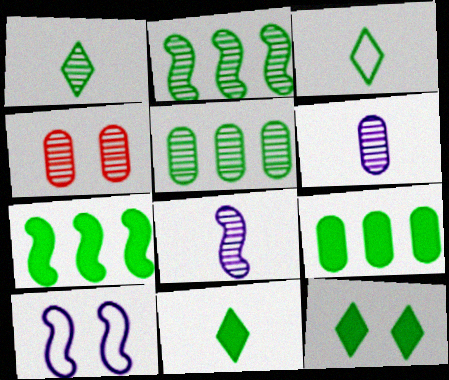[[1, 3, 11], 
[4, 5, 6], 
[4, 10, 12]]